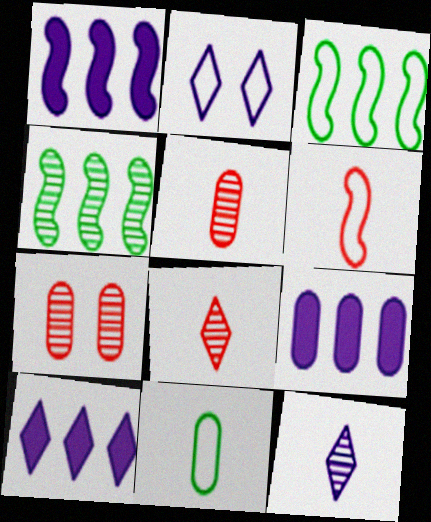[[1, 9, 10], 
[2, 10, 12], 
[4, 7, 12], 
[7, 9, 11]]